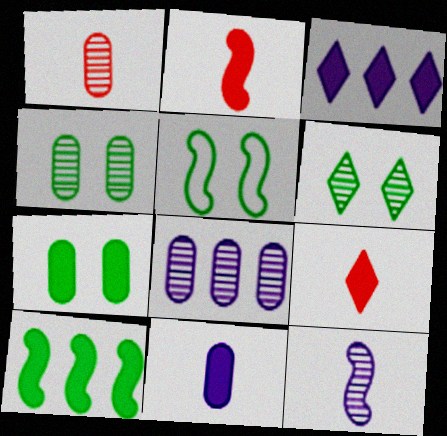[[1, 3, 5], 
[1, 4, 8], 
[2, 3, 7], 
[5, 6, 7], 
[5, 8, 9]]